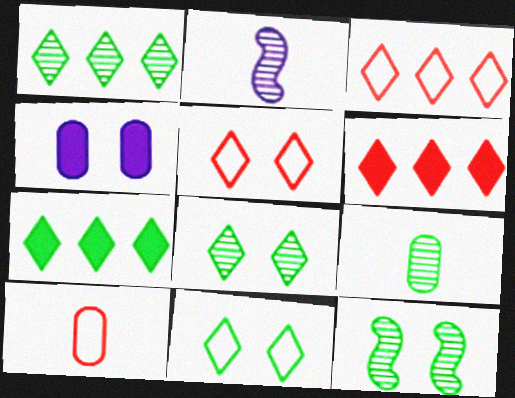[[1, 9, 12], 
[4, 5, 12]]